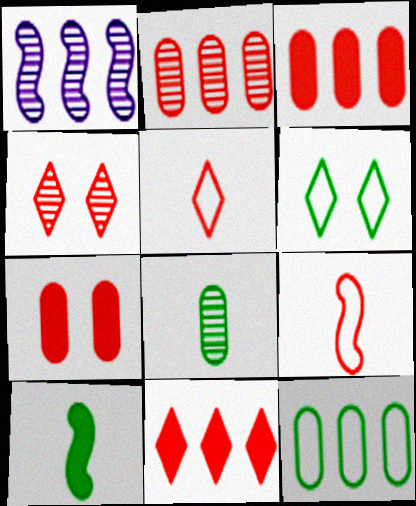[[1, 4, 8], 
[1, 11, 12], 
[3, 4, 9], 
[4, 5, 11]]